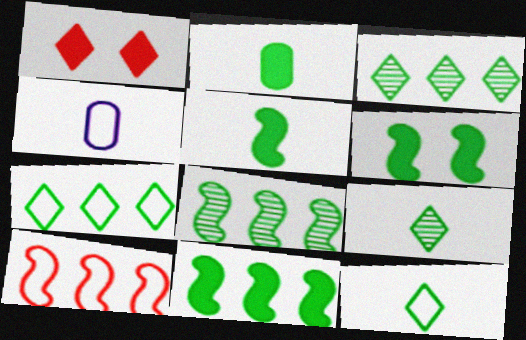[[1, 4, 8], 
[5, 6, 11]]